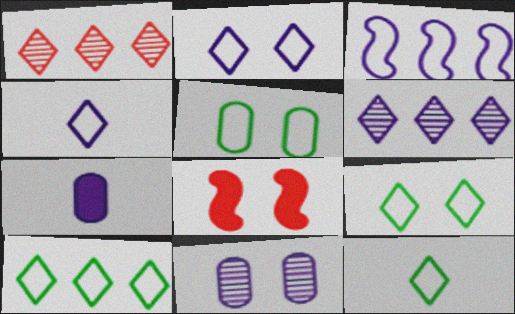[[8, 9, 11], 
[9, 10, 12]]